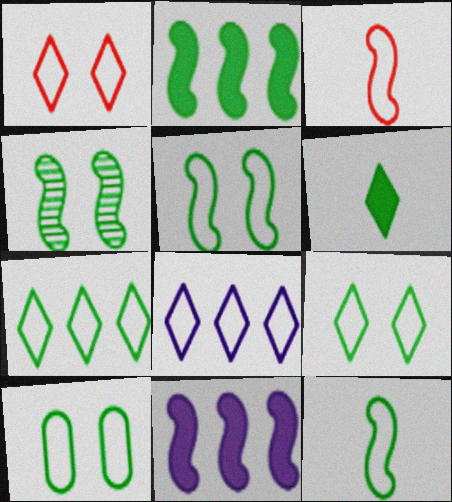[[2, 4, 12], 
[3, 4, 11], 
[3, 8, 10], 
[5, 9, 10], 
[7, 10, 12]]